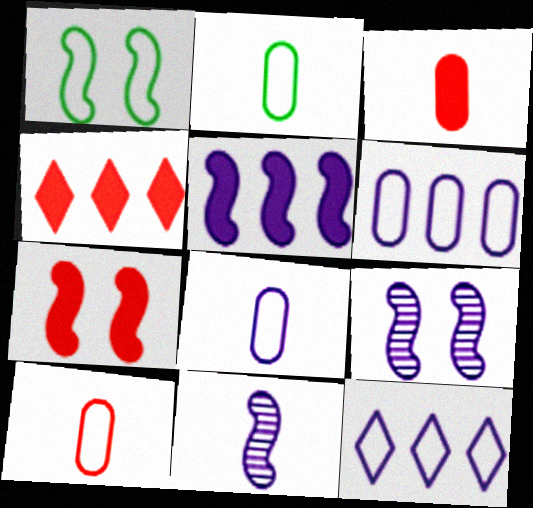[[1, 7, 9], 
[1, 10, 12], 
[2, 4, 9], 
[2, 8, 10], 
[3, 4, 7]]